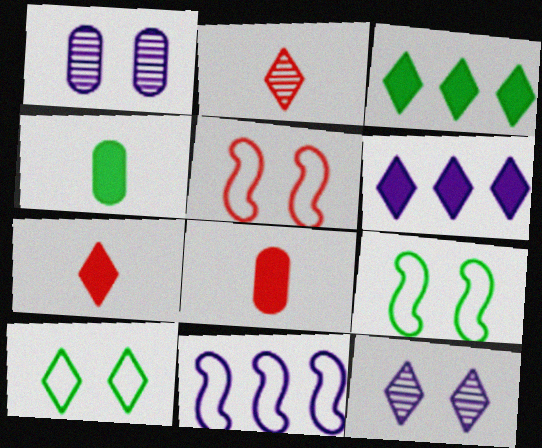[[2, 6, 10]]